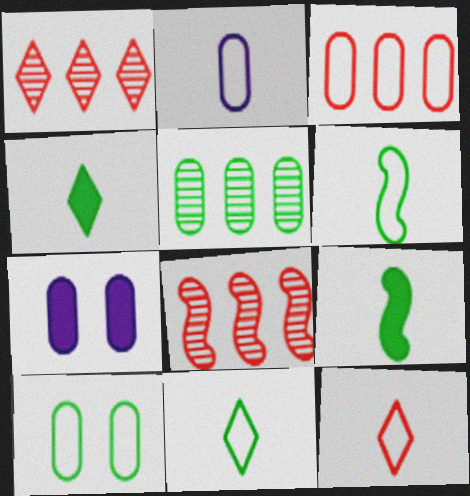[[1, 6, 7], 
[2, 3, 10], 
[2, 6, 12], 
[7, 8, 11]]